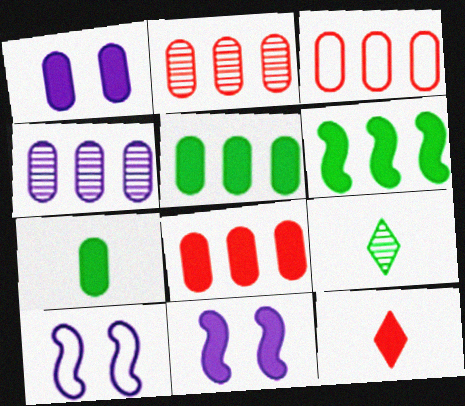[[1, 6, 12], 
[1, 7, 8], 
[2, 3, 8], 
[3, 4, 5], 
[3, 9, 11], 
[5, 11, 12], 
[8, 9, 10]]